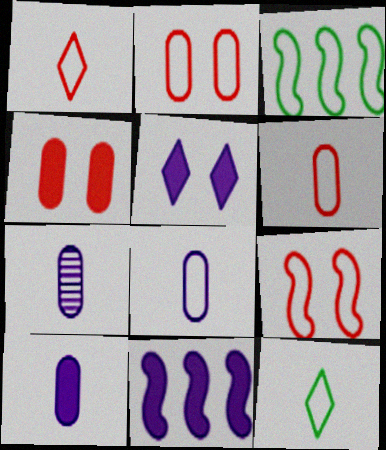[[5, 10, 11], 
[7, 8, 10]]